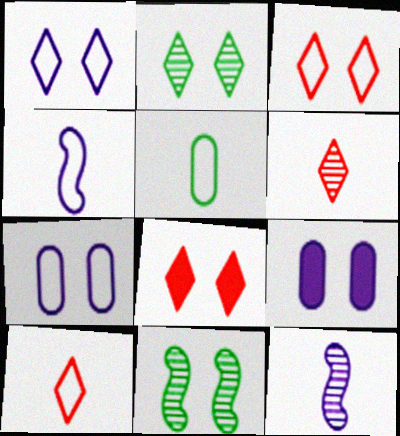[[1, 2, 8], 
[3, 9, 11], 
[4, 5, 10], 
[7, 8, 11]]